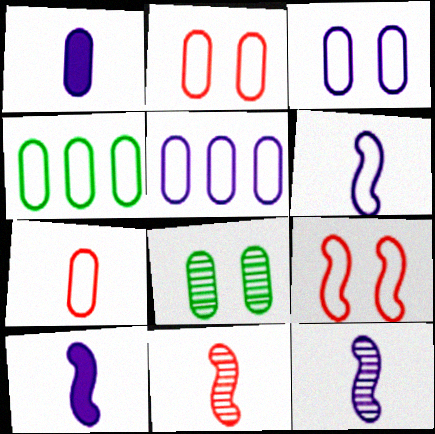[[3, 4, 7], 
[6, 10, 12]]